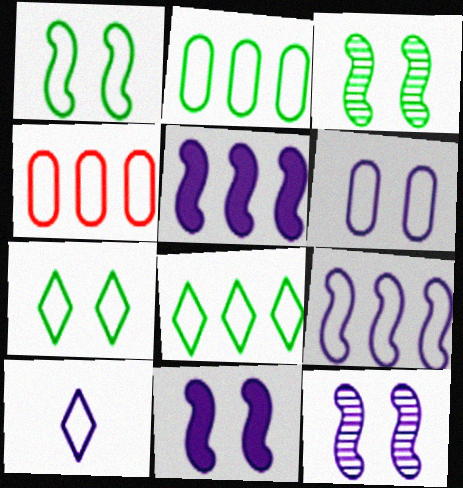[[1, 4, 10], 
[4, 8, 9], 
[6, 9, 10]]